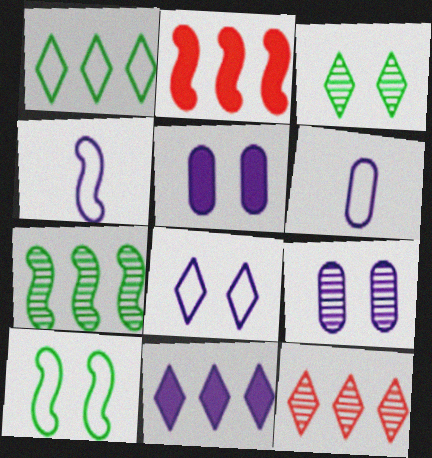[[1, 11, 12], 
[2, 3, 6], 
[4, 9, 11]]